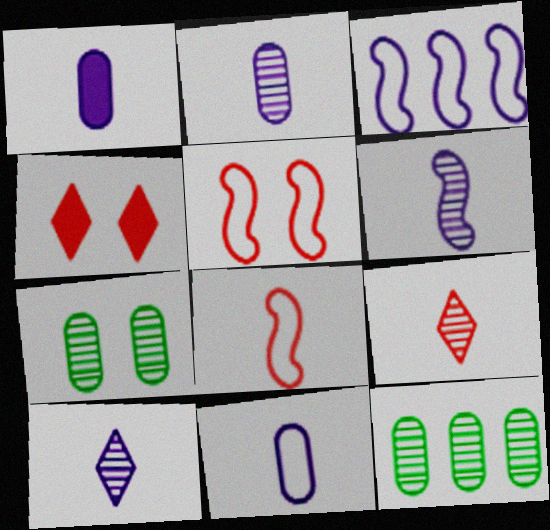[[1, 2, 11], 
[2, 6, 10]]